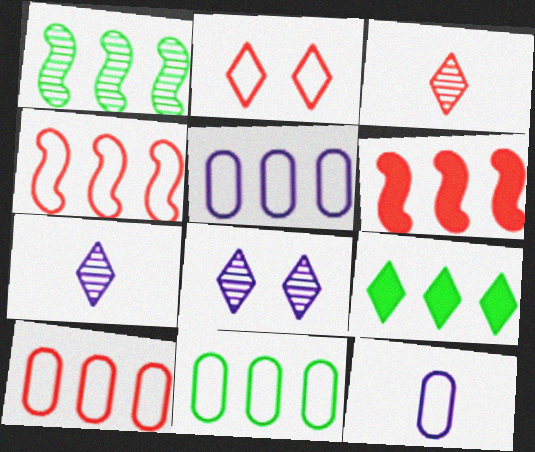[[1, 9, 11], 
[2, 7, 9], 
[5, 10, 11]]